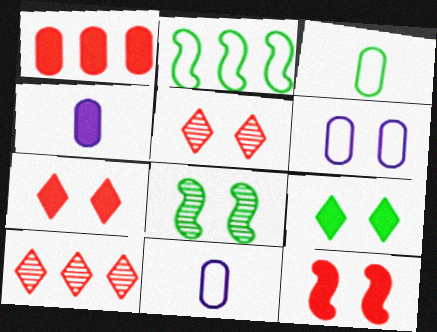[[2, 4, 5], 
[6, 7, 8]]